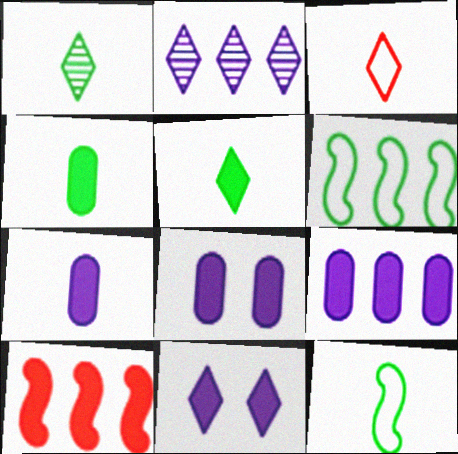[[1, 4, 12], 
[4, 10, 11], 
[5, 8, 10], 
[7, 8, 9]]